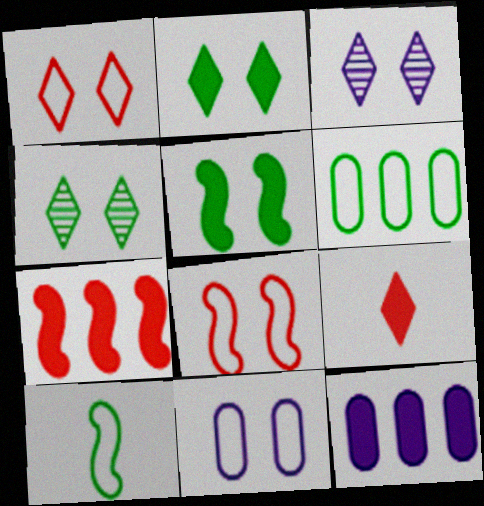[[1, 2, 3], 
[5, 9, 12]]